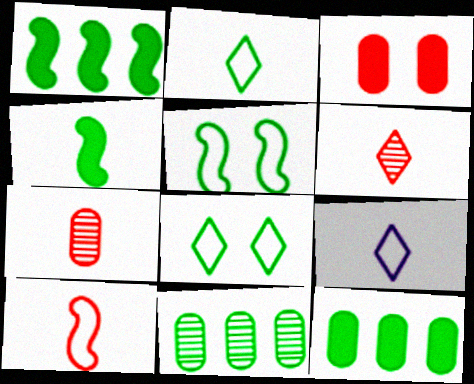[[4, 7, 9], 
[4, 8, 11]]